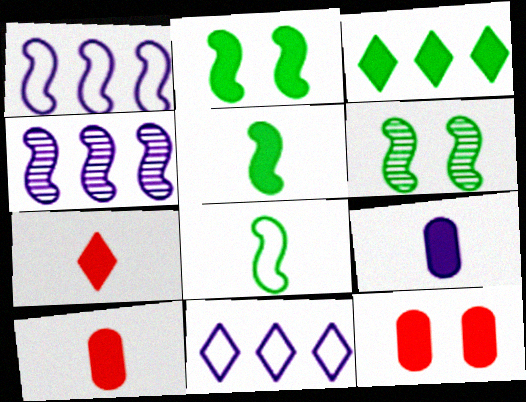[[5, 7, 9], 
[6, 10, 11]]